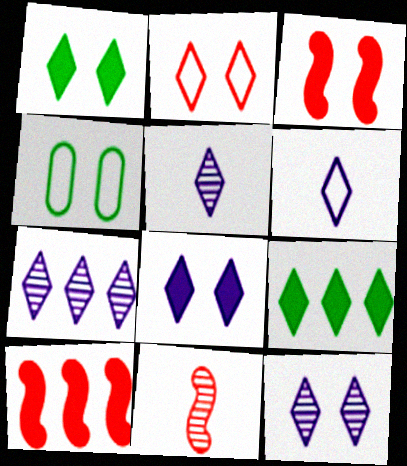[[1, 2, 12], 
[2, 5, 9], 
[3, 4, 12], 
[4, 5, 10], 
[5, 7, 12], 
[6, 7, 8]]